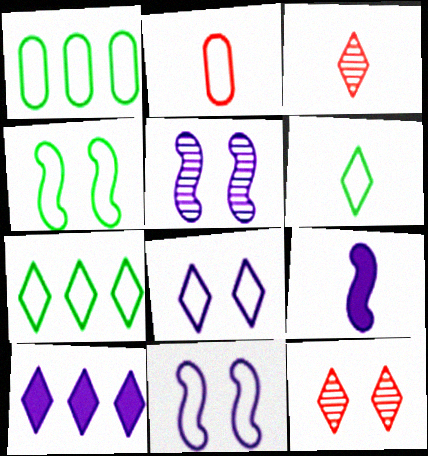[[1, 4, 6], 
[1, 9, 12], 
[2, 7, 11], 
[6, 10, 12]]